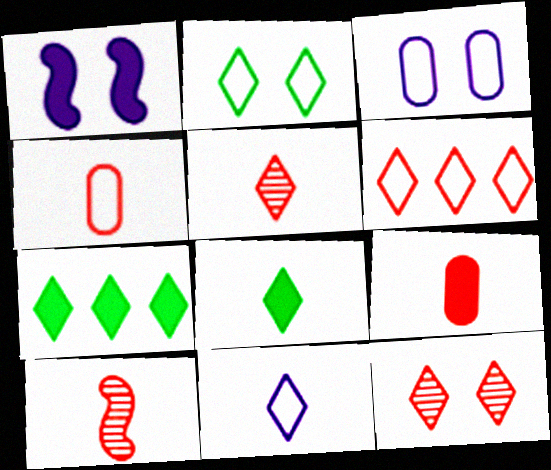[[1, 7, 9], 
[2, 6, 11], 
[3, 7, 10], 
[5, 8, 11], 
[7, 11, 12]]